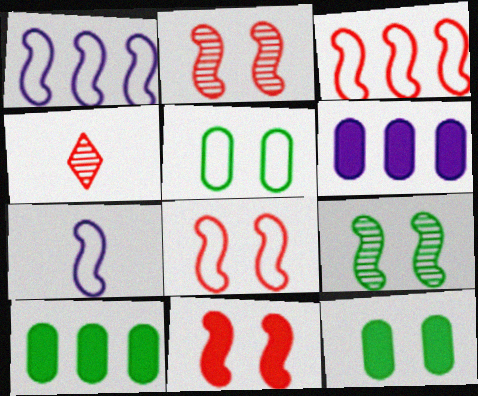[[1, 4, 12], 
[2, 8, 11]]